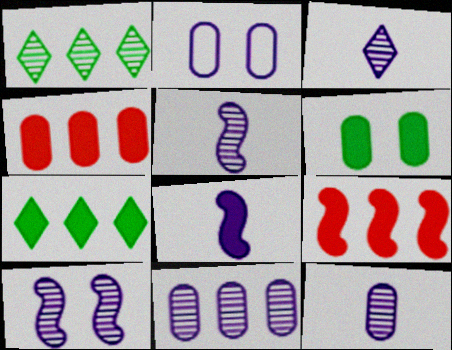[[3, 5, 12], 
[3, 10, 11]]